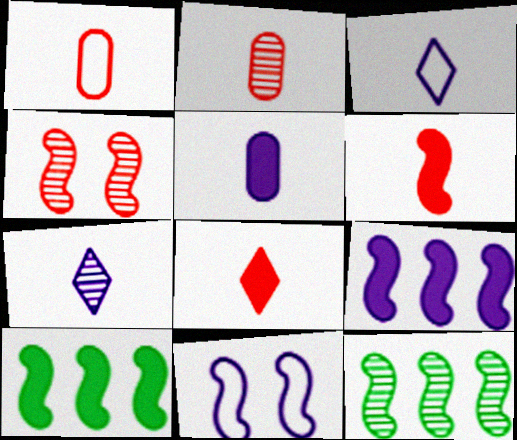[[6, 11, 12]]